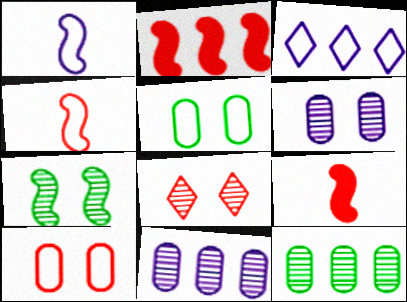[[1, 2, 7], 
[2, 3, 12], 
[3, 4, 5], 
[6, 7, 8]]